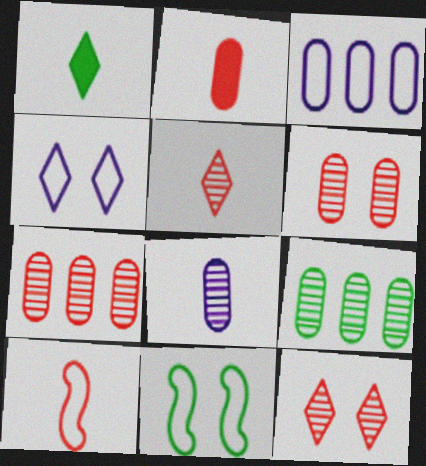[[1, 8, 10], 
[1, 9, 11], 
[2, 5, 10], 
[6, 8, 9]]